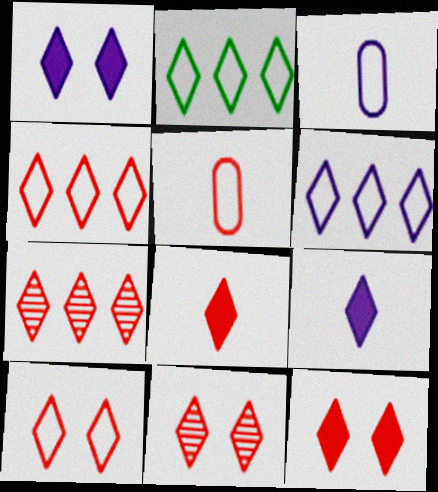[[2, 4, 6], 
[2, 9, 11], 
[4, 8, 11], 
[7, 8, 10], 
[10, 11, 12]]